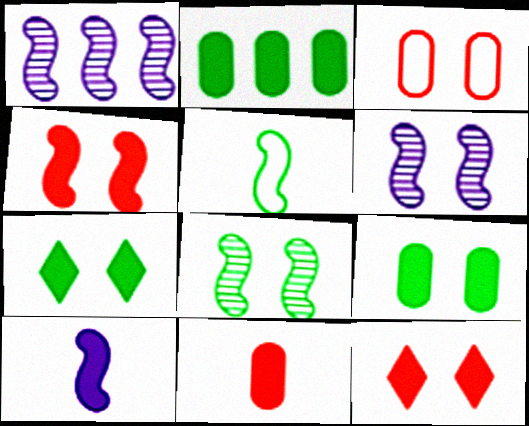[[1, 4, 5], 
[2, 10, 12], 
[3, 6, 7]]